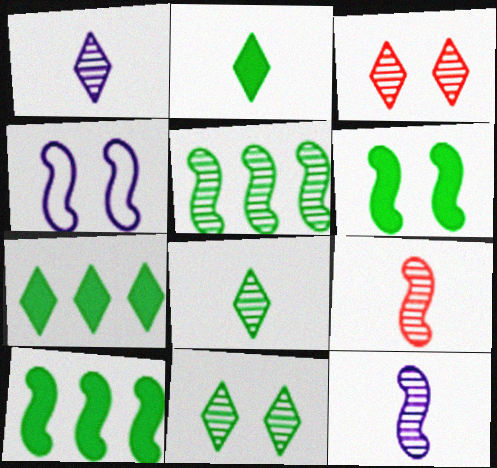[[4, 9, 10]]